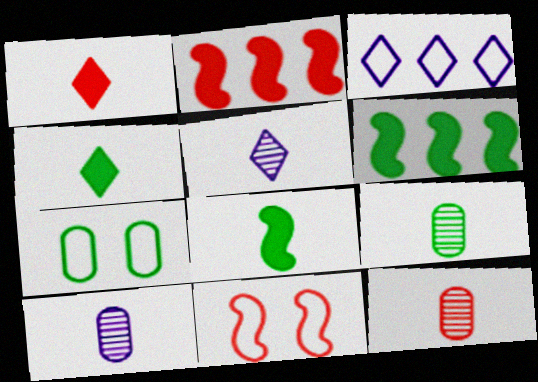[[2, 5, 7], 
[9, 10, 12]]